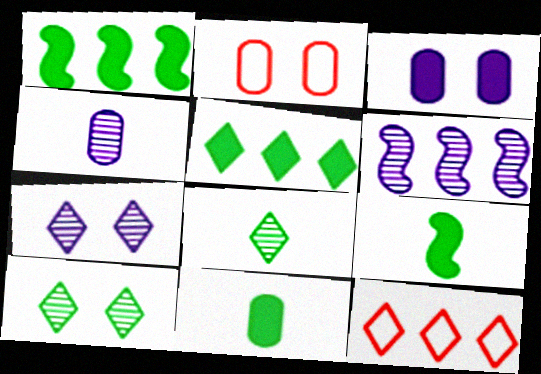[[4, 6, 7]]